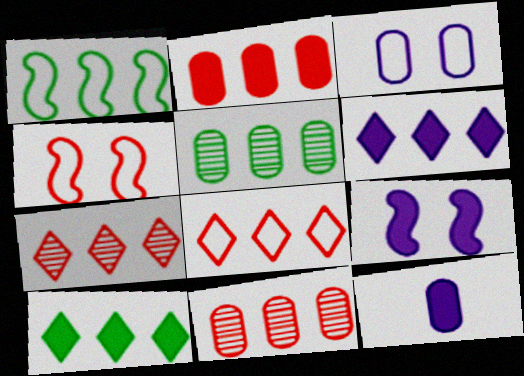[[1, 5, 10], 
[1, 6, 11], 
[6, 9, 12]]